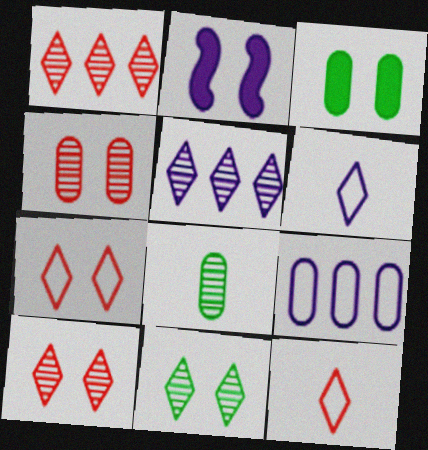[]